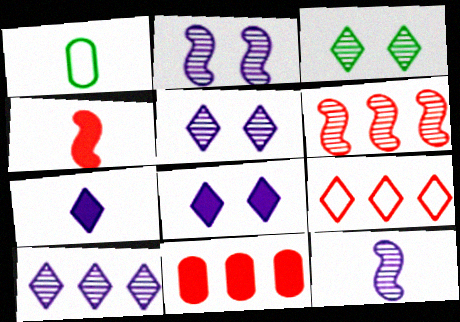[[1, 6, 8], 
[3, 7, 9], 
[6, 9, 11]]